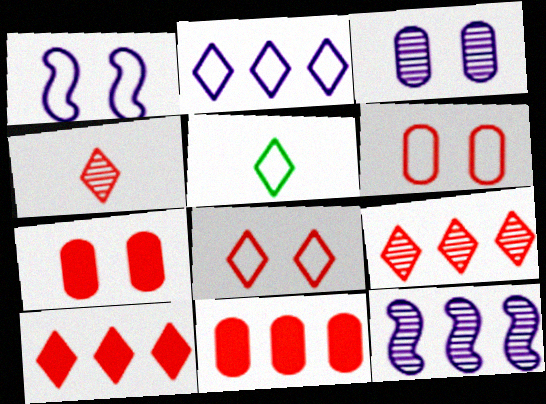[[2, 5, 8], 
[4, 8, 10], 
[5, 7, 12]]